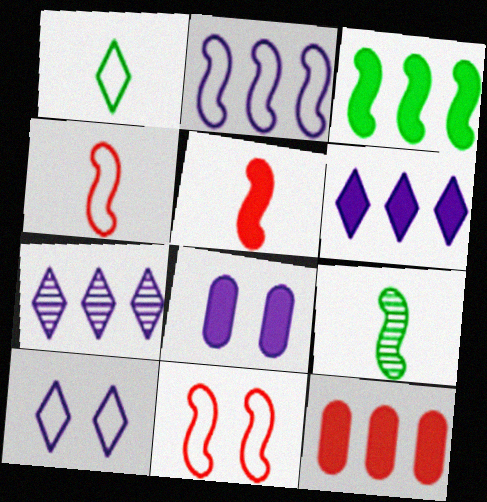[[3, 6, 12], 
[9, 10, 12]]